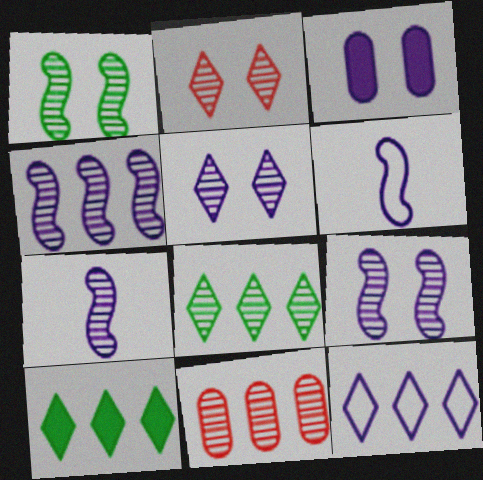[[3, 7, 12], 
[4, 7, 9], 
[4, 8, 11]]